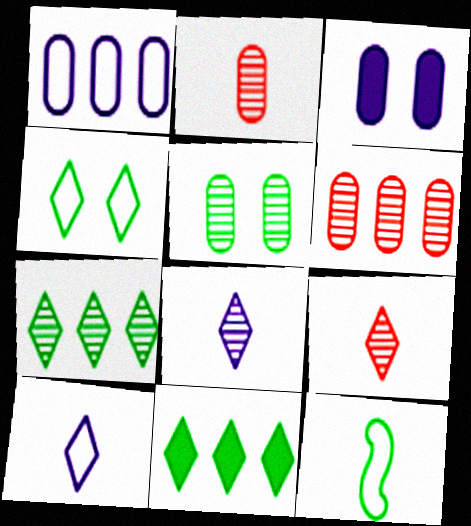[[5, 11, 12]]